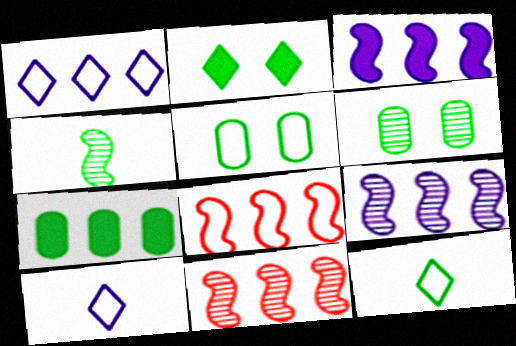[[1, 7, 11], 
[5, 8, 10]]